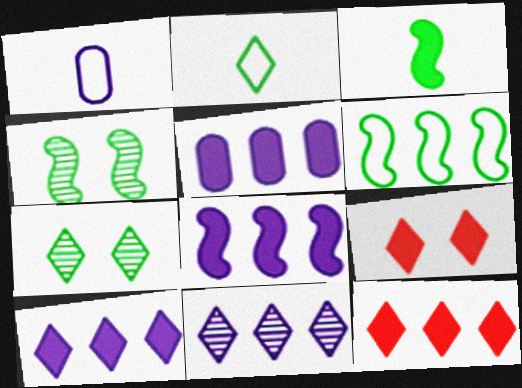[[1, 4, 12], 
[2, 9, 11], 
[3, 4, 6], 
[3, 5, 9], 
[5, 8, 10]]